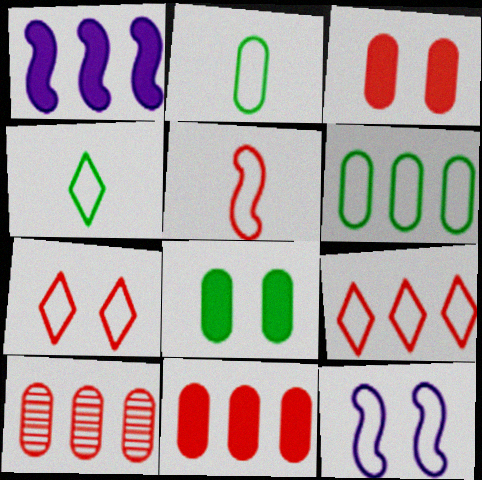[[2, 9, 12]]